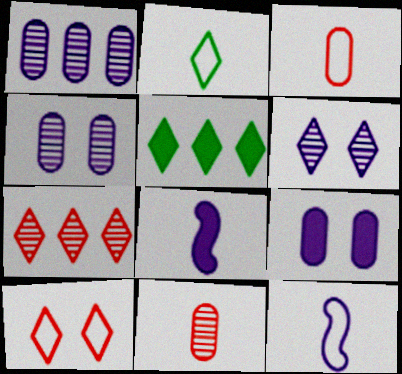[[2, 3, 12], 
[2, 8, 11]]